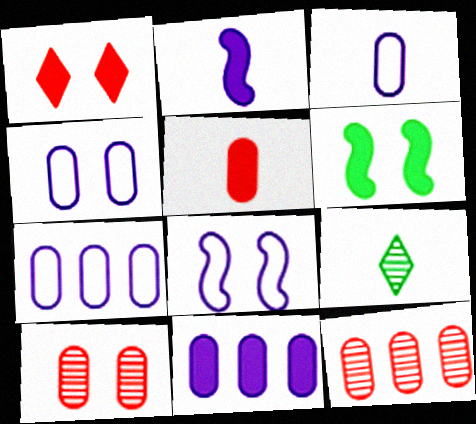[[3, 4, 7]]